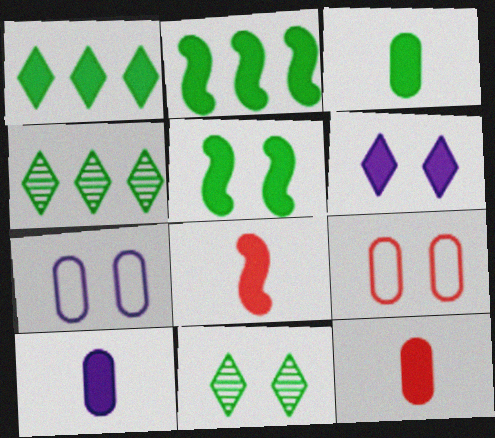[[1, 3, 5], 
[2, 6, 12], 
[3, 10, 12], 
[4, 7, 8]]